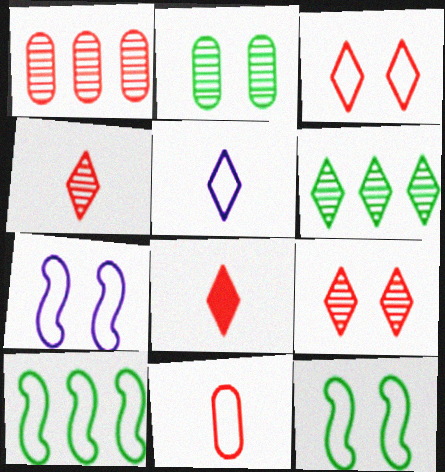[]